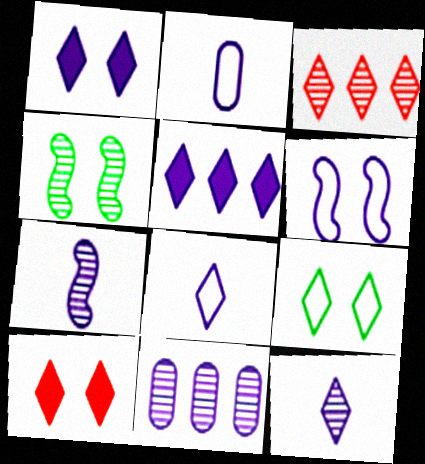[]